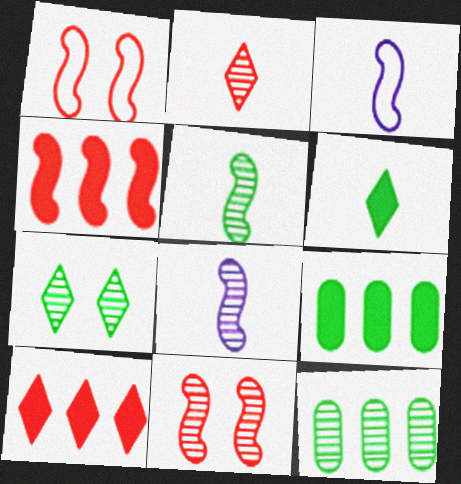[[5, 7, 12]]